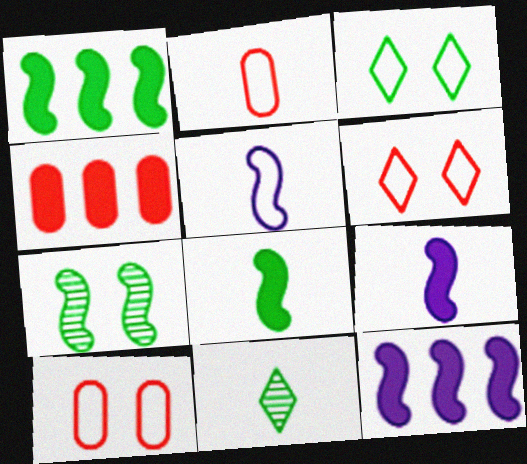[[2, 9, 11], 
[10, 11, 12]]